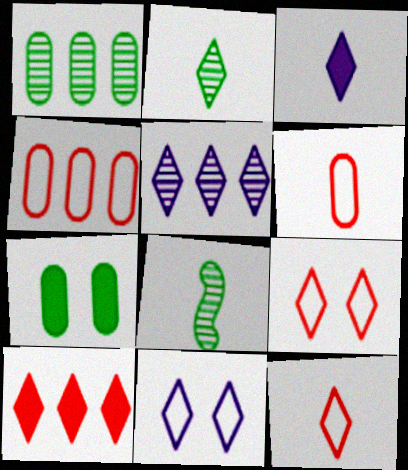[[2, 3, 12], 
[2, 10, 11], 
[3, 5, 11], 
[3, 6, 8]]